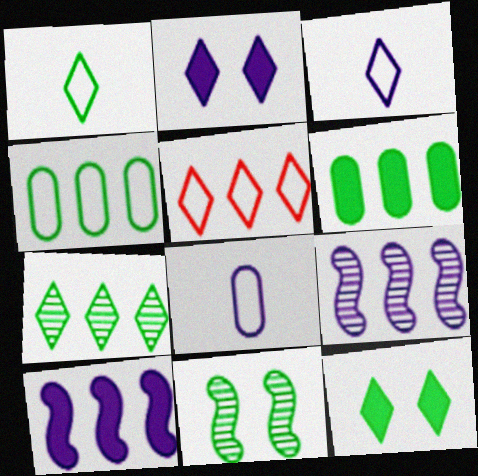[[1, 6, 11], 
[1, 7, 12], 
[2, 8, 9], 
[5, 6, 9]]